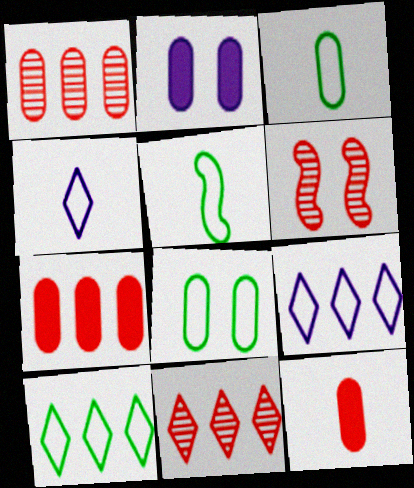[[1, 2, 3], 
[2, 5, 11], 
[5, 8, 10]]